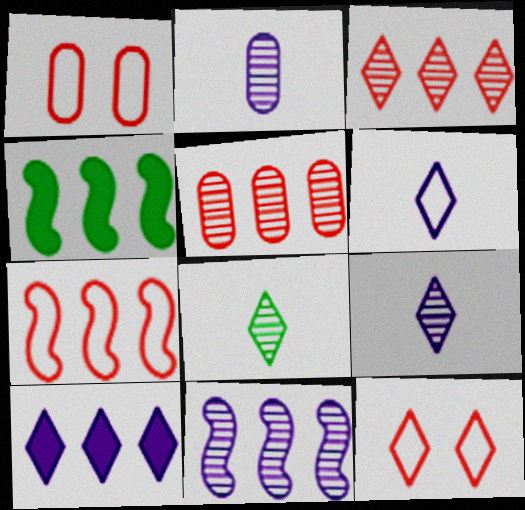[[1, 4, 9], 
[2, 4, 12], 
[4, 7, 11], 
[8, 10, 12]]